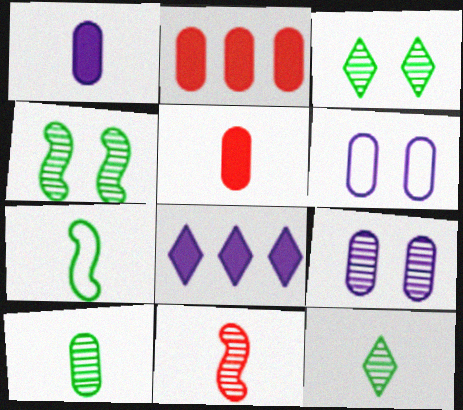[[2, 6, 10]]